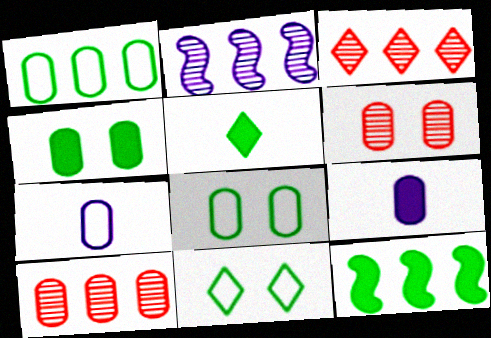[[1, 6, 9], 
[4, 5, 12], 
[4, 7, 10], 
[8, 9, 10]]